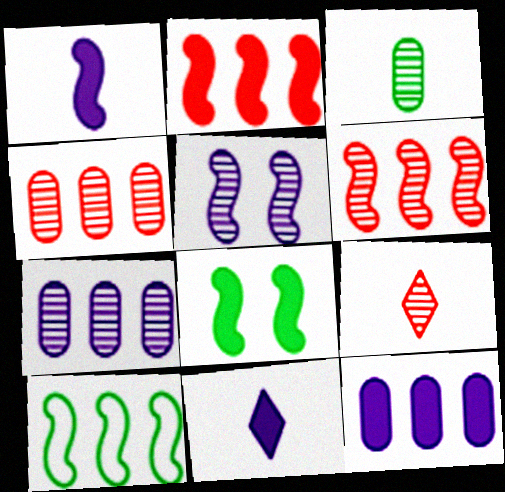[[1, 2, 8]]